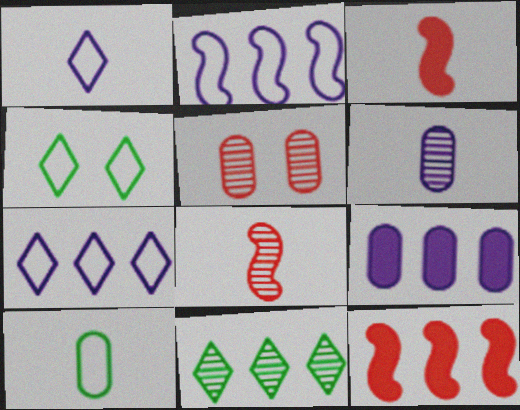[[4, 6, 12], 
[4, 8, 9], 
[5, 9, 10]]